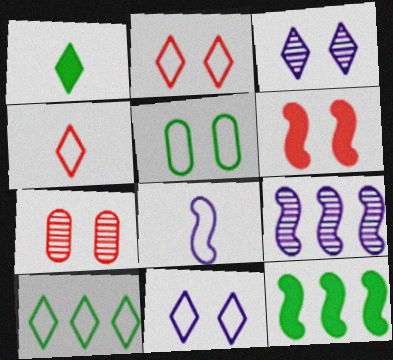[[2, 6, 7], 
[3, 5, 6], 
[4, 10, 11]]